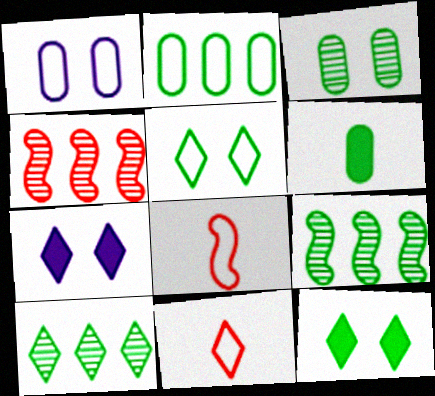[[2, 3, 6], 
[5, 6, 9], 
[7, 10, 11]]